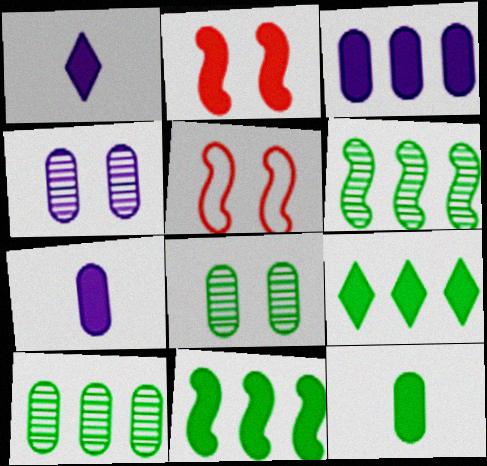[[1, 5, 10], 
[2, 7, 9]]